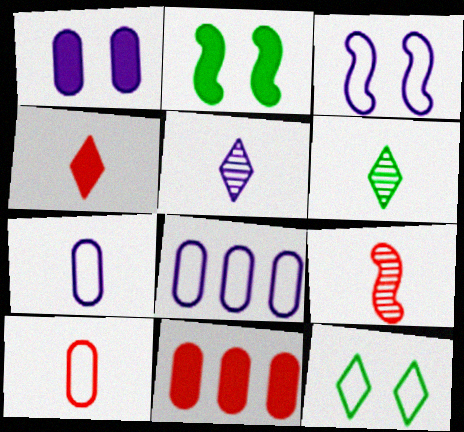[[3, 6, 11], 
[4, 9, 10]]